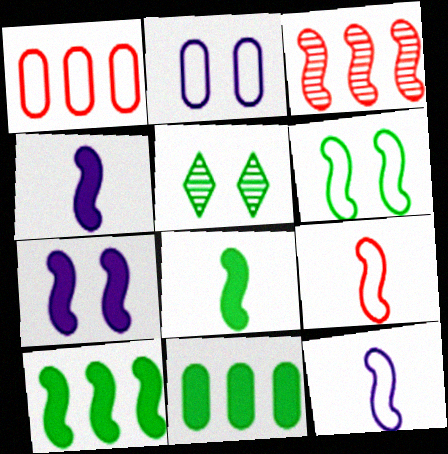[[1, 4, 5], 
[3, 4, 6]]